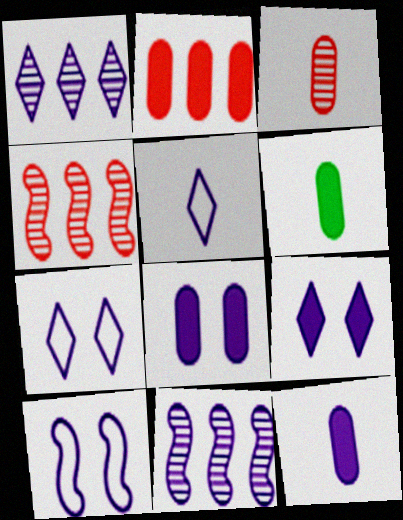[[1, 5, 9], 
[1, 10, 12], 
[2, 6, 8], 
[4, 6, 7], 
[5, 8, 11], 
[7, 11, 12]]